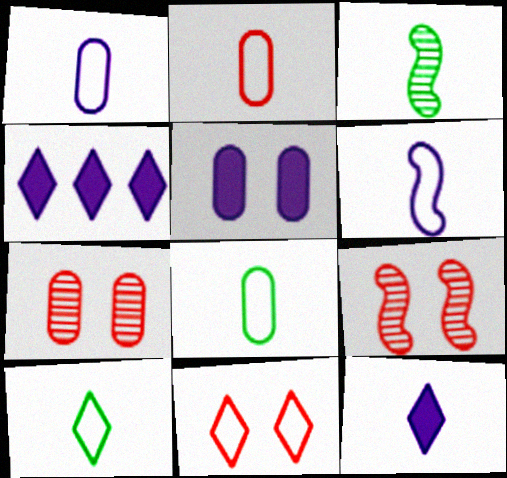[[1, 2, 8], 
[2, 3, 12], 
[2, 6, 10], 
[4, 8, 9]]